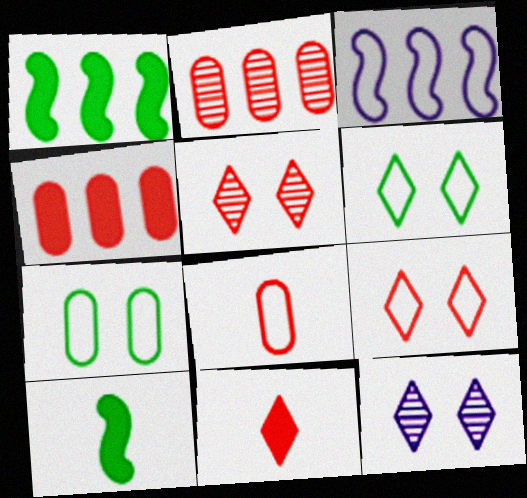[[1, 8, 12], 
[3, 6, 8]]